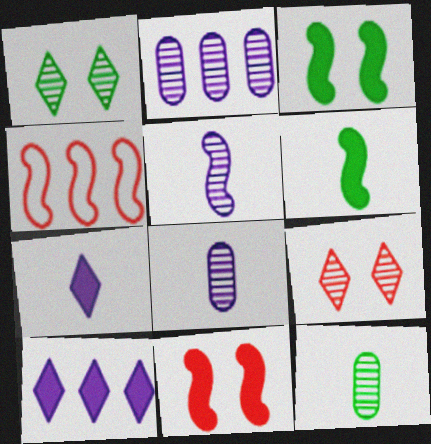[[3, 4, 5]]